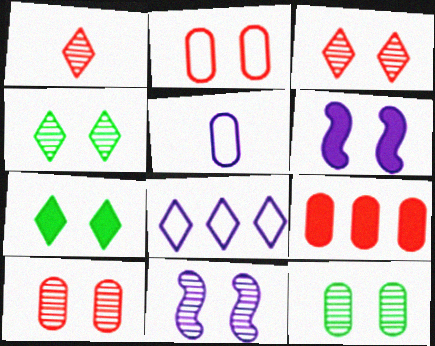[[1, 7, 8], 
[2, 4, 6], 
[2, 7, 11], 
[3, 11, 12], 
[4, 10, 11], 
[5, 9, 12]]